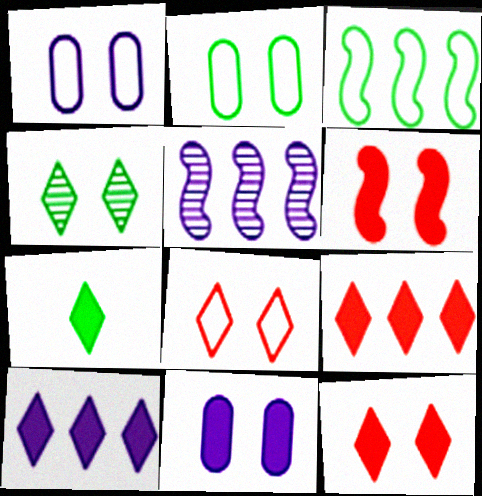[[1, 4, 6], 
[7, 10, 12]]